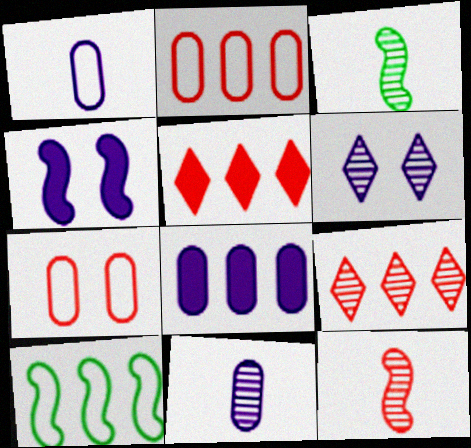[[4, 10, 12], 
[5, 7, 12], 
[8, 9, 10]]